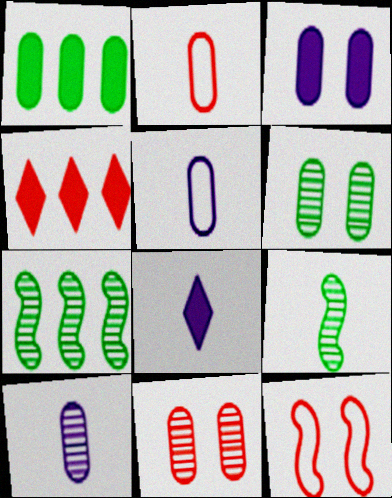[[1, 5, 11], 
[2, 8, 9]]